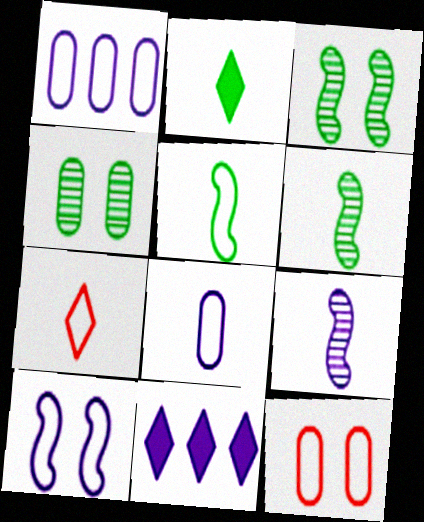[[5, 7, 8], 
[6, 11, 12]]